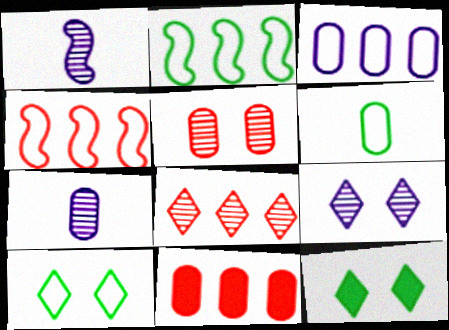[[1, 10, 11], 
[2, 6, 10], 
[4, 7, 12], 
[4, 8, 11]]